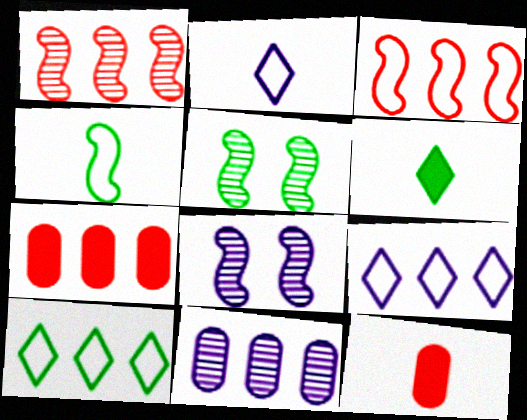[[2, 5, 7], 
[5, 9, 12], 
[8, 10, 12]]